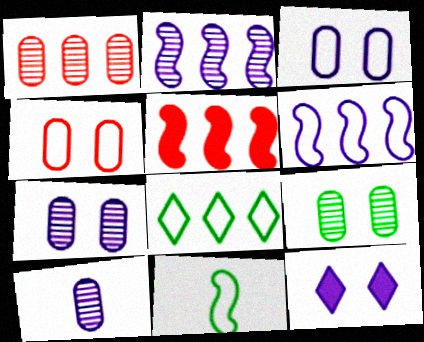[[1, 9, 10], 
[1, 11, 12], 
[6, 10, 12]]